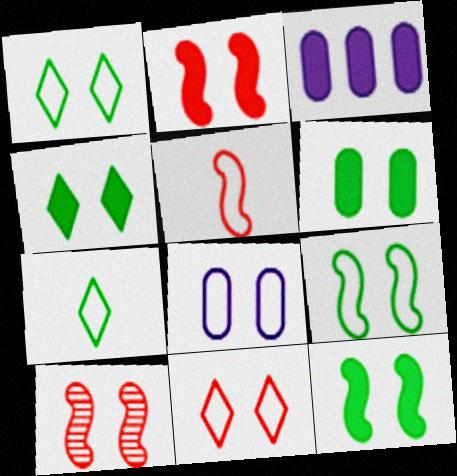[[3, 7, 10], 
[4, 6, 12], 
[4, 8, 10], 
[8, 9, 11]]